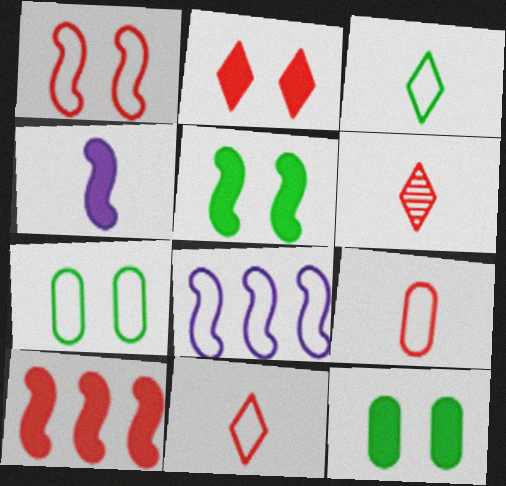[[4, 5, 10], 
[6, 8, 12], 
[7, 8, 11]]